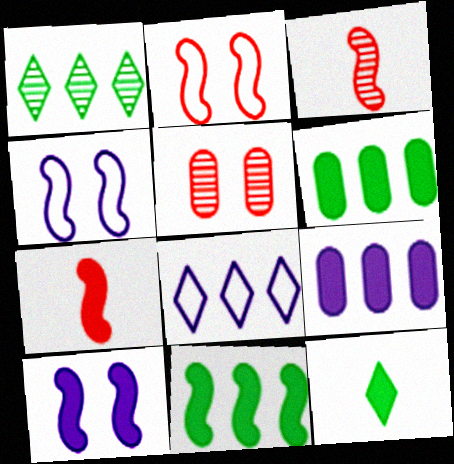[[3, 4, 11], 
[7, 10, 11]]